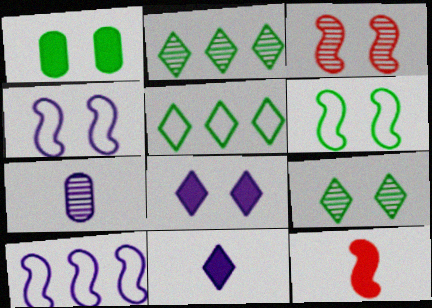[[1, 6, 9], 
[2, 3, 7], 
[7, 8, 10]]